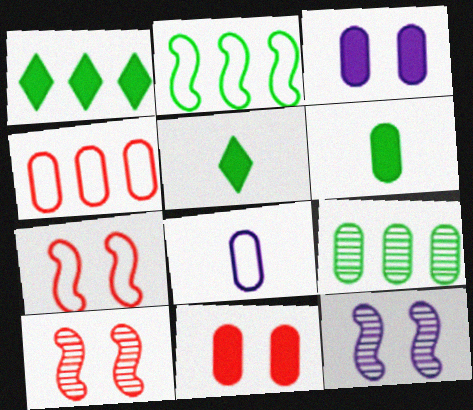[[1, 2, 9], 
[1, 8, 10], 
[4, 5, 12], 
[8, 9, 11]]